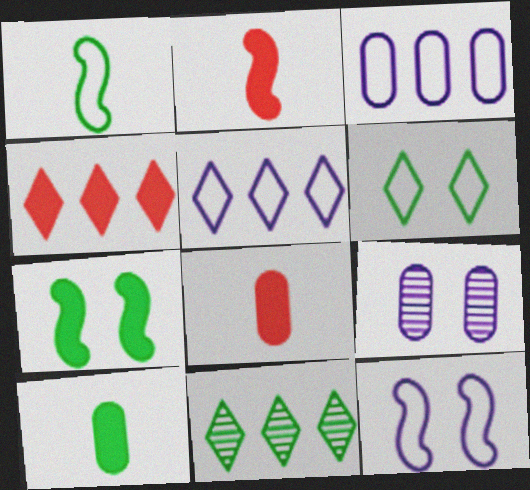[[1, 4, 9], 
[4, 5, 11], 
[8, 11, 12]]